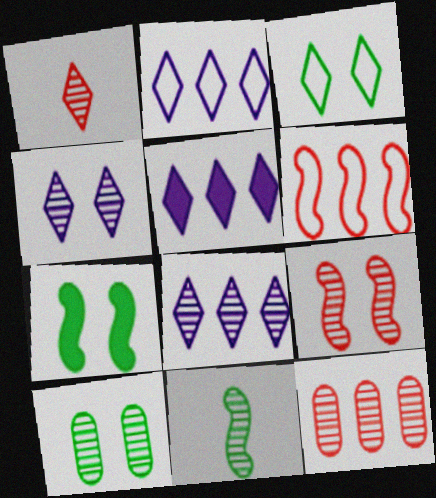[[1, 3, 5], 
[1, 9, 12], 
[2, 5, 8], 
[3, 7, 10], 
[4, 9, 10], 
[4, 11, 12]]